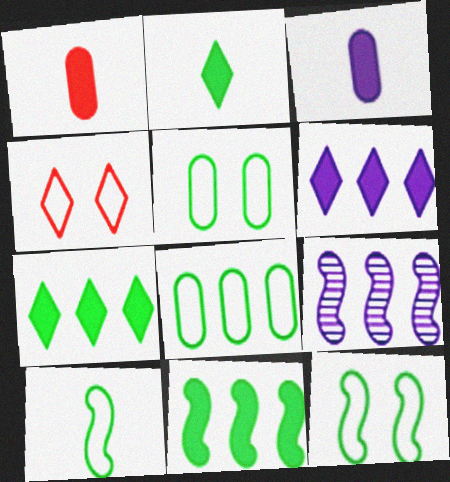[]